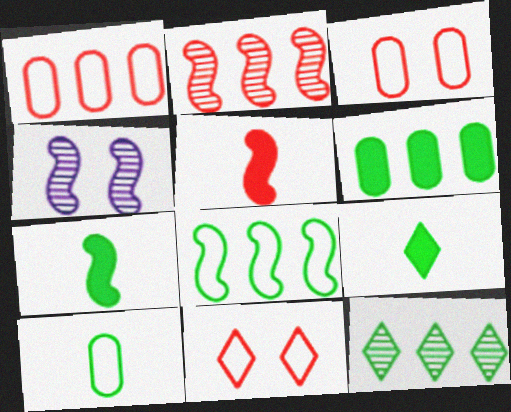[[1, 4, 9], 
[4, 5, 8], 
[6, 8, 12]]